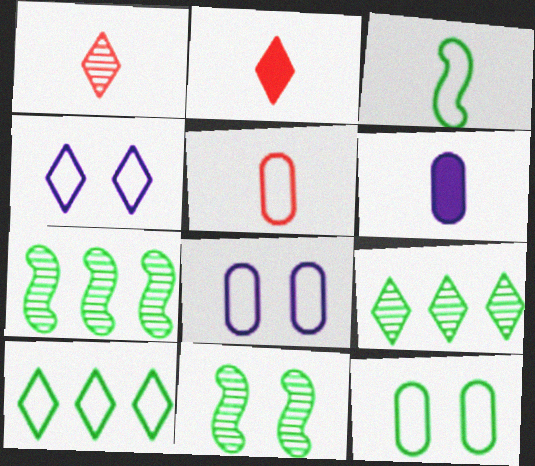[[1, 3, 6], 
[2, 4, 9], 
[2, 7, 8], 
[3, 10, 12]]